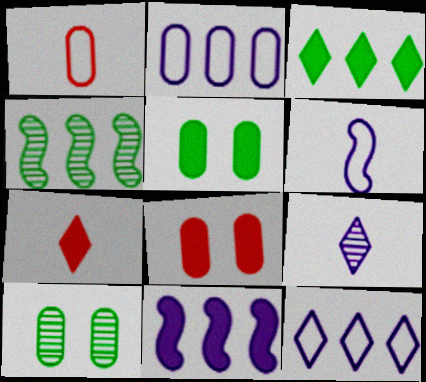[[5, 7, 11]]